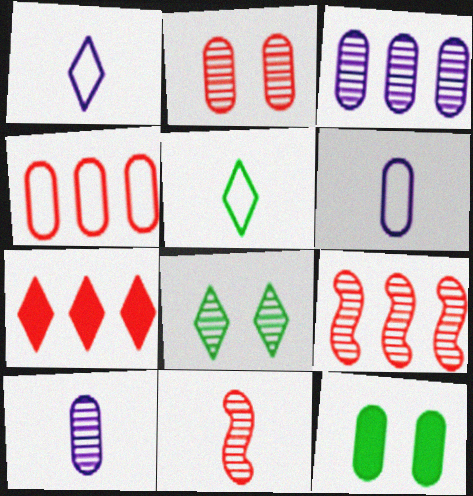[[1, 7, 8], 
[1, 9, 12], 
[3, 8, 11], 
[4, 7, 9], 
[4, 10, 12], 
[8, 9, 10]]